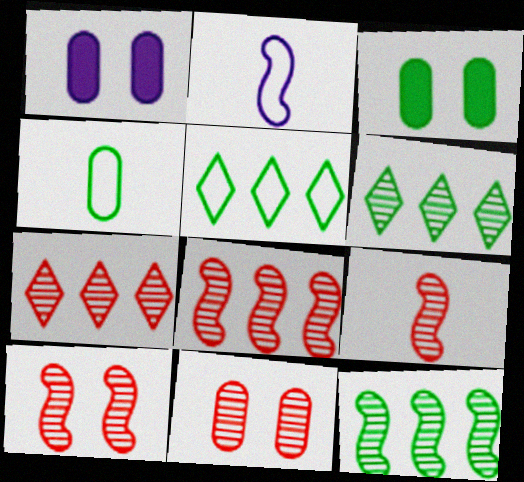[[1, 5, 9], 
[2, 3, 7], 
[7, 9, 11], 
[8, 9, 10]]